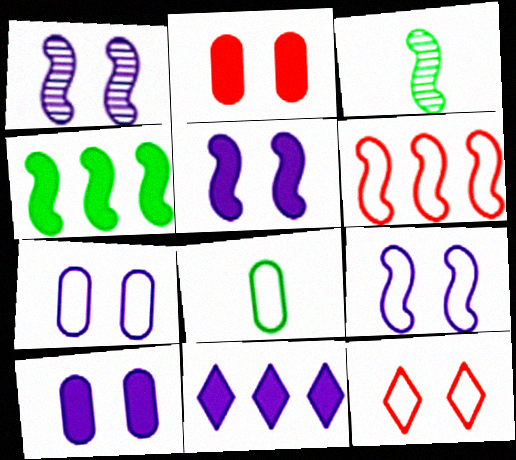[[1, 5, 9], 
[3, 5, 6]]